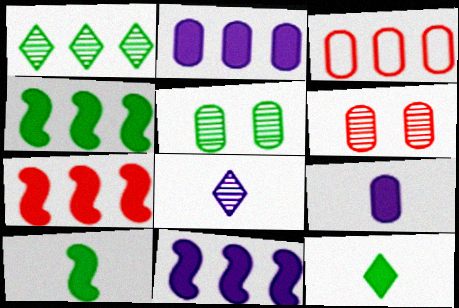[[1, 3, 11], 
[3, 5, 9], 
[4, 7, 11]]